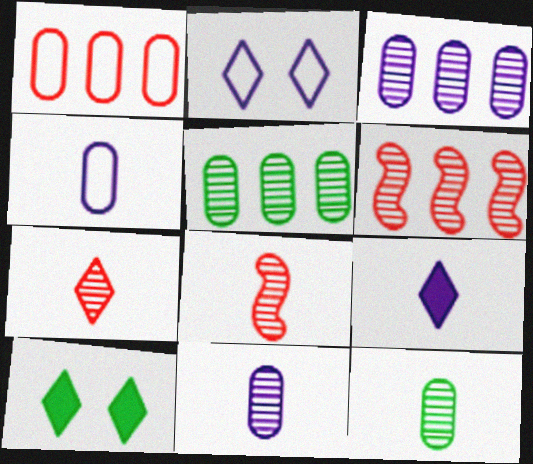[[4, 6, 10]]